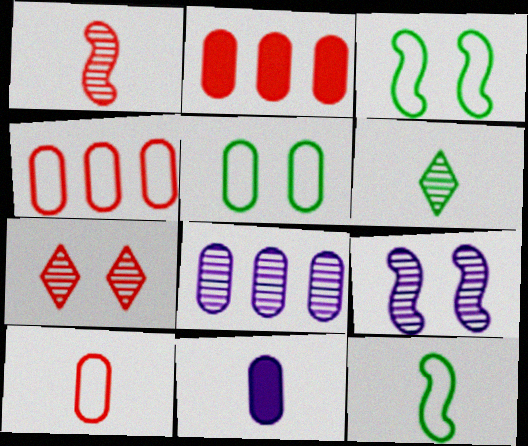[]